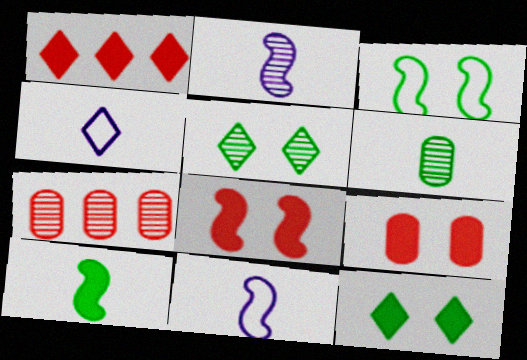[[1, 4, 5], 
[2, 5, 7], 
[7, 11, 12]]